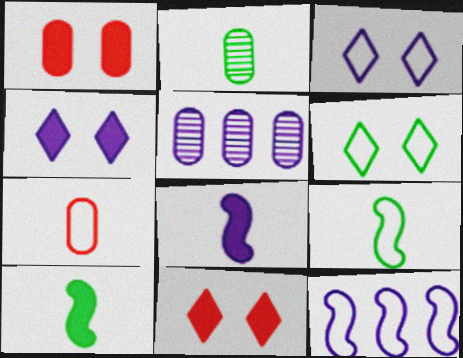[[2, 11, 12], 
[3, 5, 8], 
[5, 9, 11], 
[6, 7, 12]]